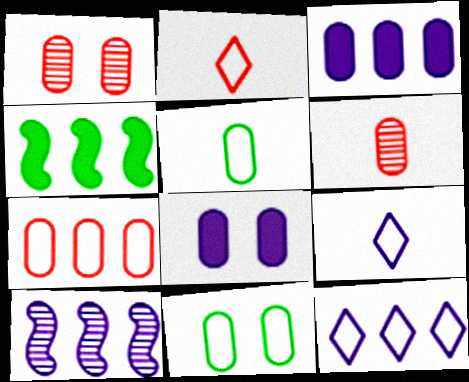[[1, 3, 5], 
[1, 4, 9], 
[1, 8, 11], 
[3, 6, 11], 
[3, 10, 12], 
[8, 9, 10]]